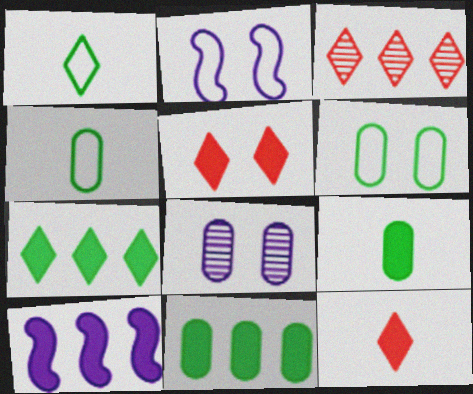[[2, 3, 9], 
[5, 9, 10]]